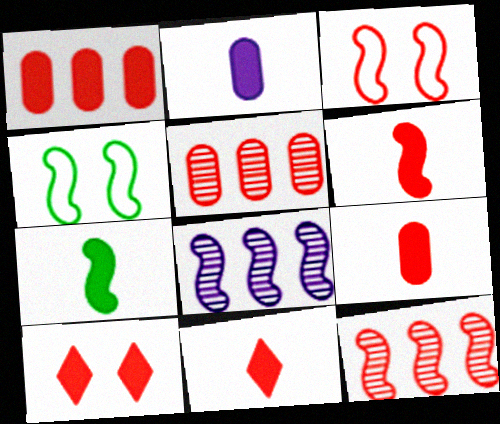[[1, 6, 10], 
[2, 7, 11], 
[3, 5, 11], 
[3, 6, 12], 
[3, 7, 8], 
[4, 6, 8], 
[6, 9, 11]]